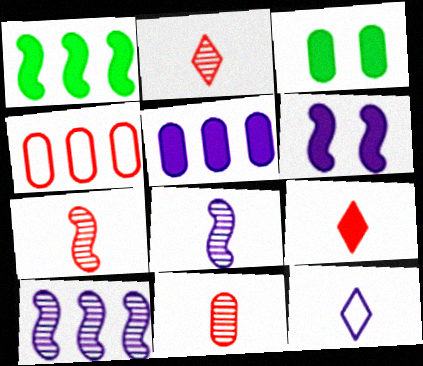[[2, 7, 11]]